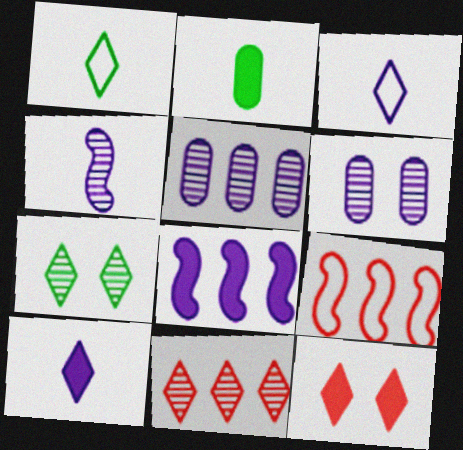[[2, 8, 12], 
[3, 6, 8]]